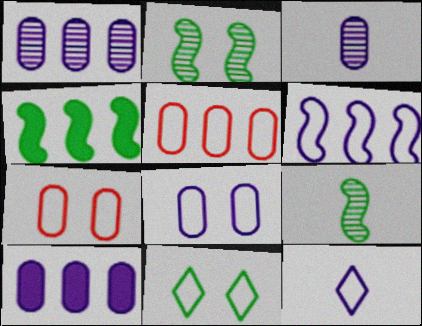[[3, 8, 10], 
[6, 8, 12]]